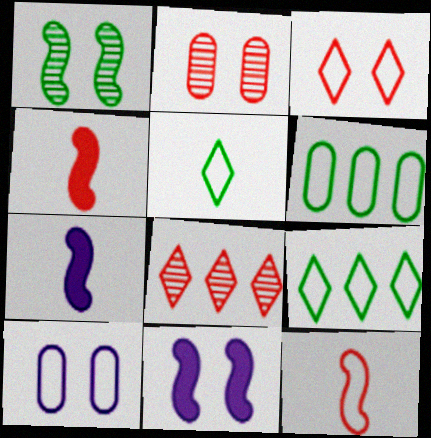[[2, 7, 9], 
[9, 10, 12]]